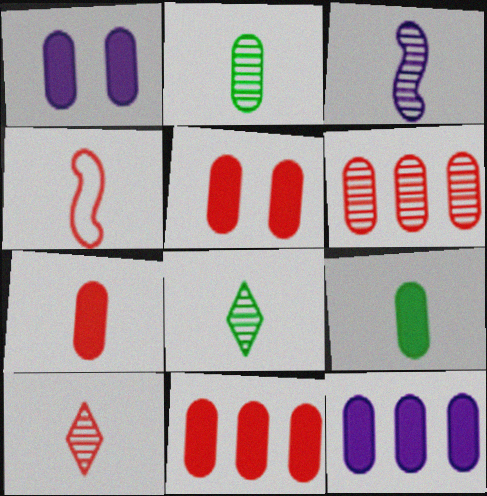[[1, 9, 11], 
[2, 3, 10], 
[4, 7, 10], 
[5, 7, 11], 
[5, 9, 12]]